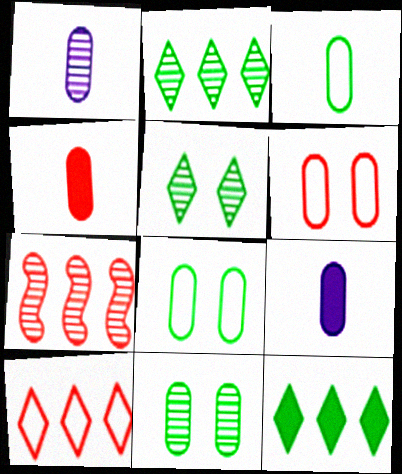[[1, 3, 4], 
[1, 5, 7]]